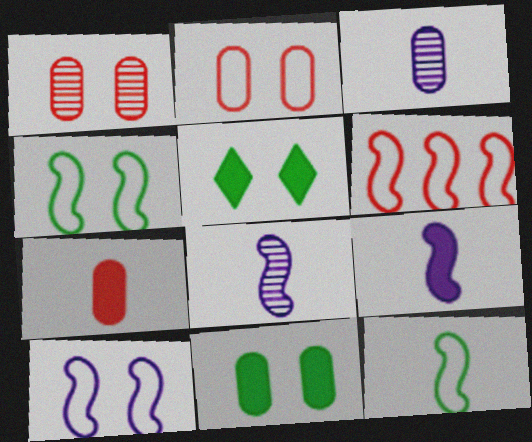[[1, 5, 10], 
[3, 5, 6], 
[6, 10, 12]]